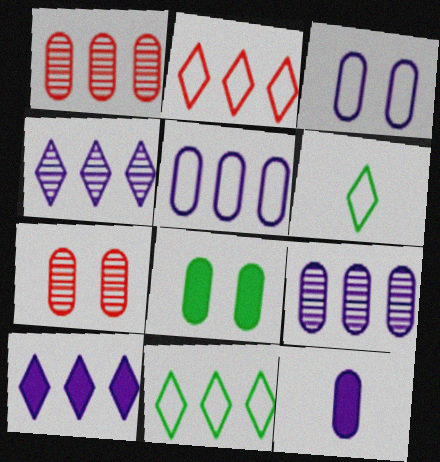[[3, 7, 8], 
[3, 9, 12]]